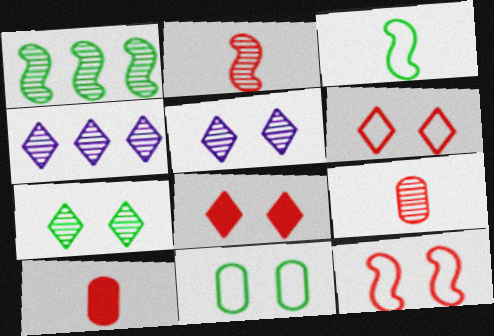[[1, 5, 9]]